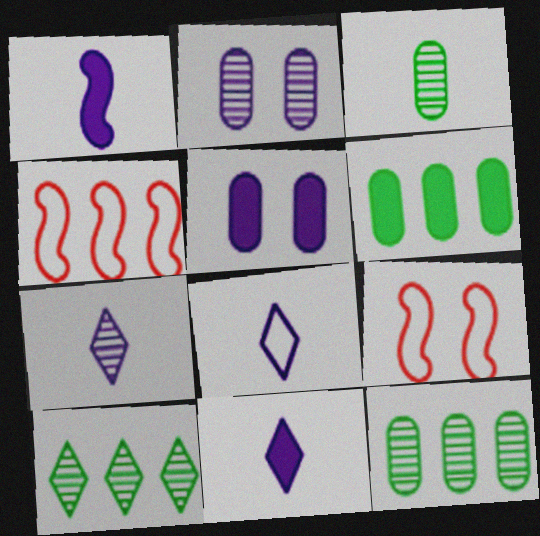[[6, 7, 9], 
[7, 8, 11], 
[9, 11, 12]]